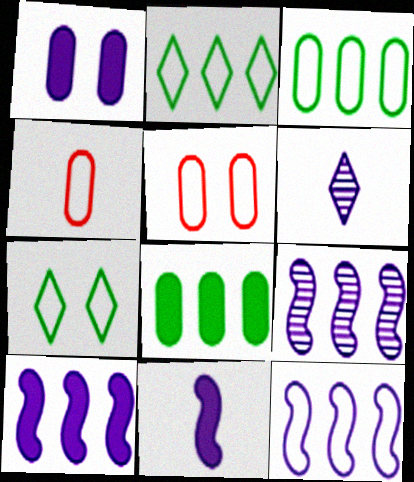[[1, 6, 12], 
[4, 7, 12], 
[9, 10, 12]]